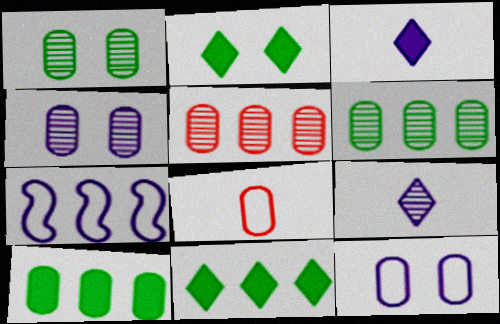[[3, 4, 7], 
[4, 8, 10], 
[5, 7, 11]]